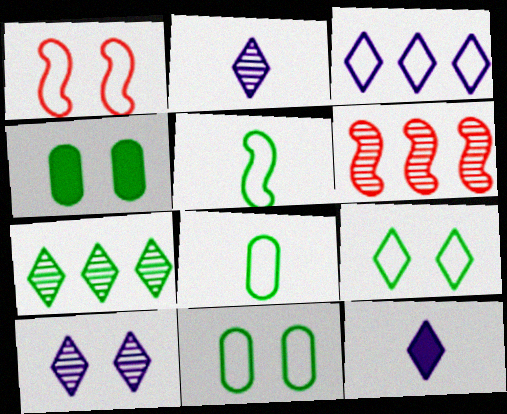[[1, 3, 8], 
[1, 4, 10], 
[3, 10, 12], 
[4, 5, 7], 
[6, 11, 12]]